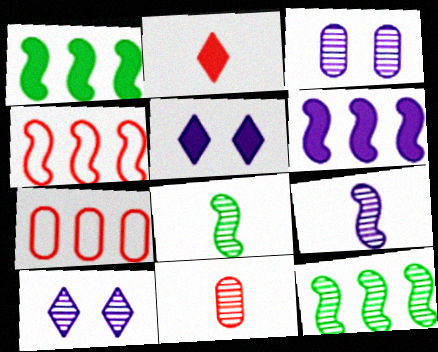[[4, 6, 12], 
[5, 7, 8], 
[10, 11, 12]]